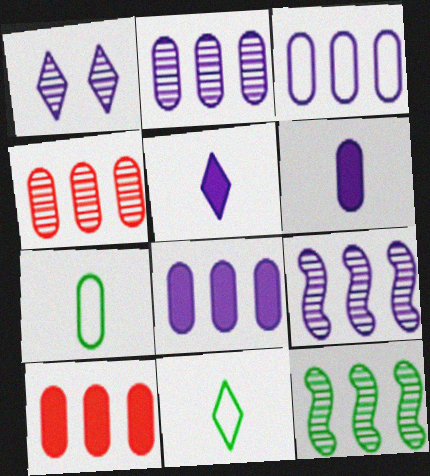[[2, 3, 8]]